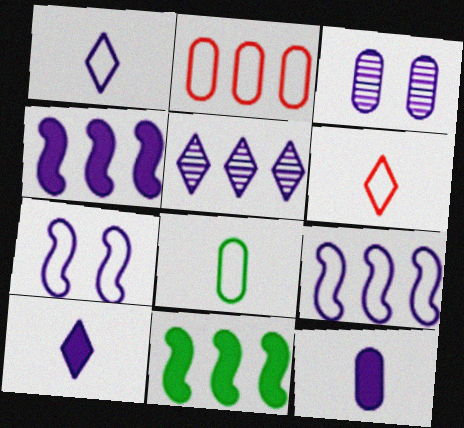[[1, 3, 4], 
[2, 5, 11], 
[3, 6, 11], 
[3, 9, 10], 
[5, 7, 12]]